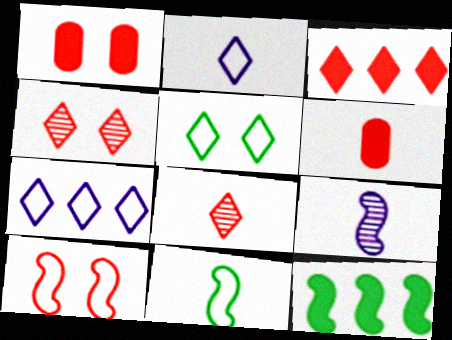[[1, 4, 10], 
[9, 10, 12]]